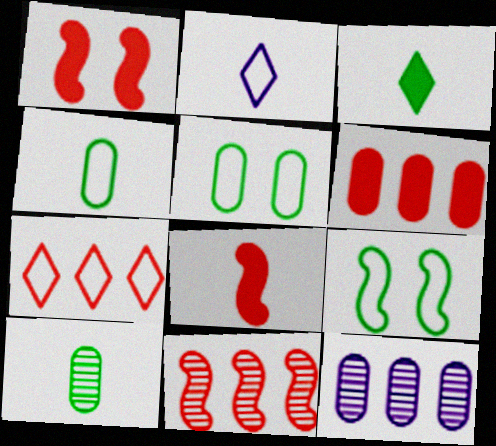[[2, 8, 10], 
[6, 7, 11]]